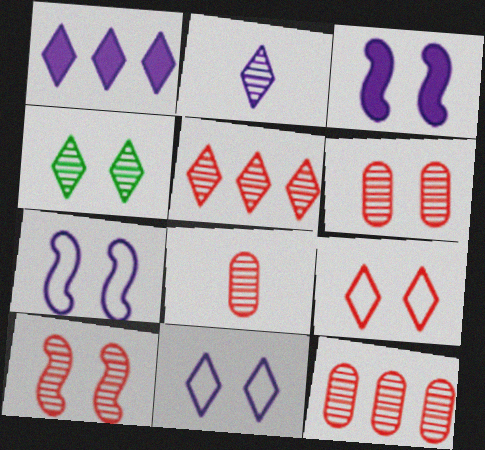[[1, 2, 11], 
[2, 4, 5], 
[5, 8, 10], 
[6, 8, 12]]